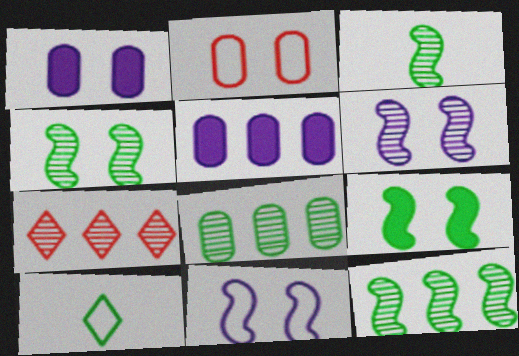[[3, 4, 12], 
[8, 9, 10]]